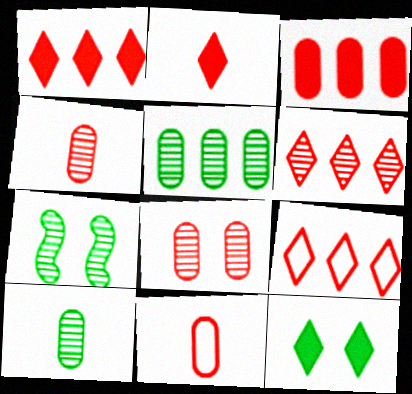[[1, 6, 9], 
[3, 8, 11]]